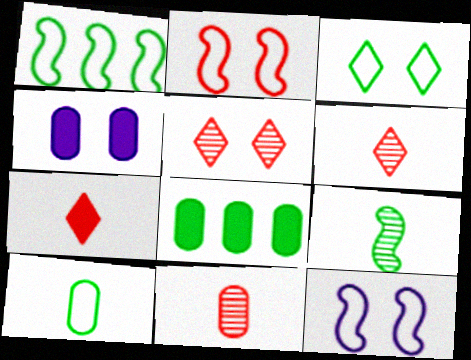[[1, 3, 10], 
[1, 4, 6], 
[3, 8, 9], 
[6, 8, 12]]